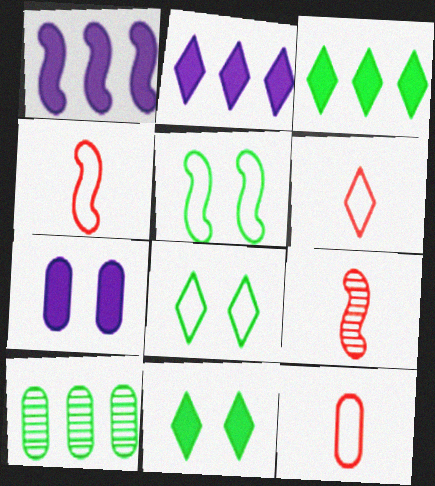[[1, 5, 9], 
[4, 6, 12], 
[7, 10, 12]]